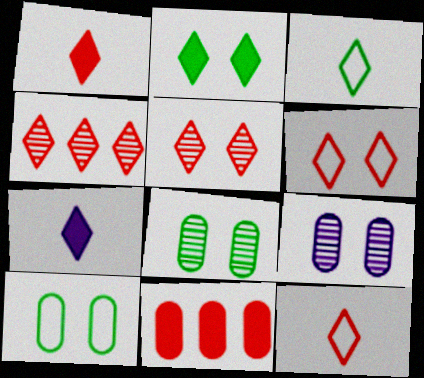[[1, 4, 6]]